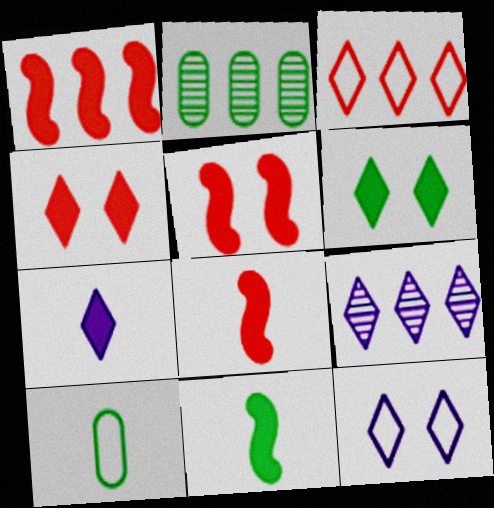[[1, 5, 8], 
[2, 8, 12], 
[5, 9, 10], 
[7, 9, 12]]